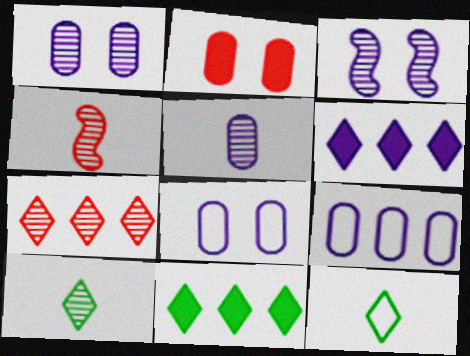[[4, 5, 10], 
[4, 8, 11]]